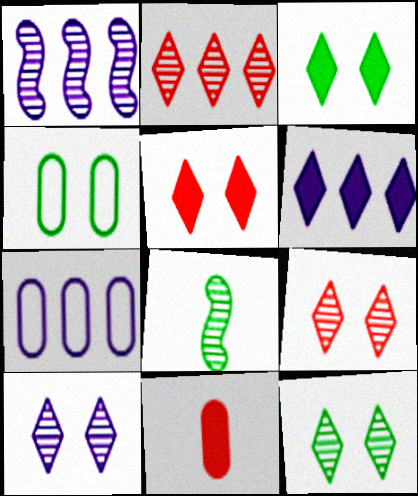[[1, 6, 7], 
[5, 7, 8], 
[9, 10, 12]]